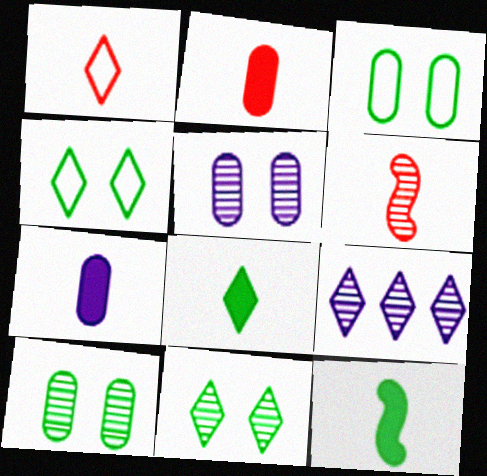[[1, 2, 6], 
[6, 9, 10]]